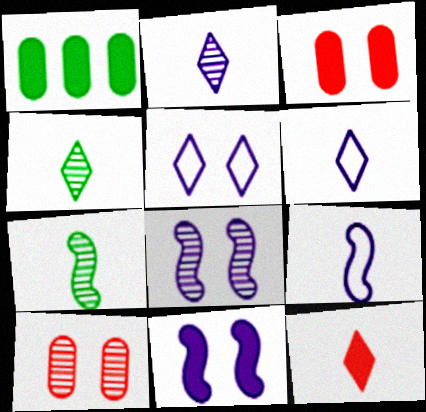[[1, 11, 12], 
[4, 6, 12]]